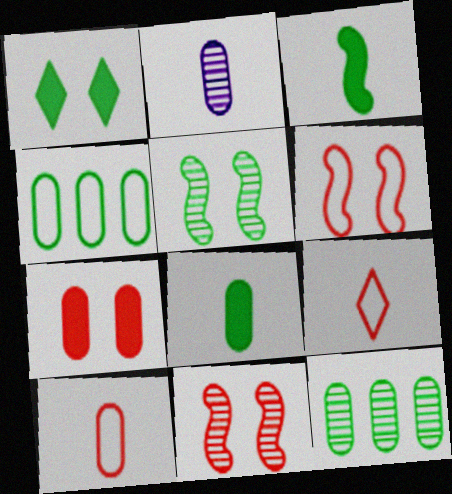[[2, 3, 9], 
[2, 4, 7], 
[2, 8, 10]]